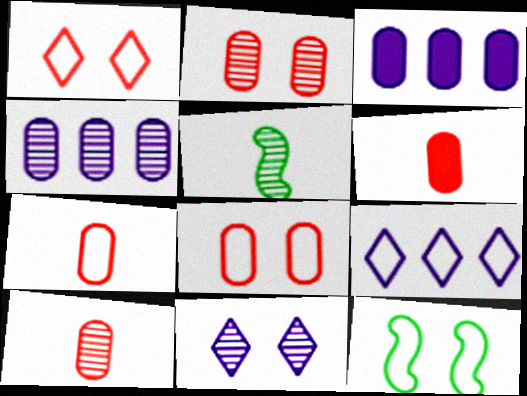[[1, 3, 5], 
[6, 7, 10], 
[7, 9, 12]]